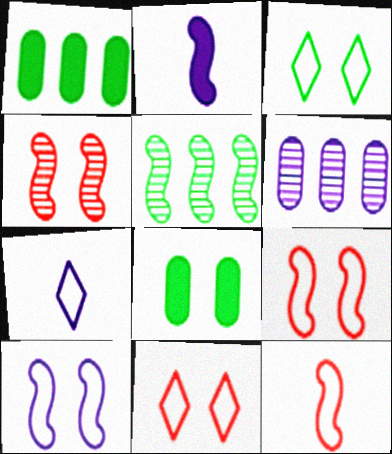[[1, 4, 7], 
[2, 5, 9]]